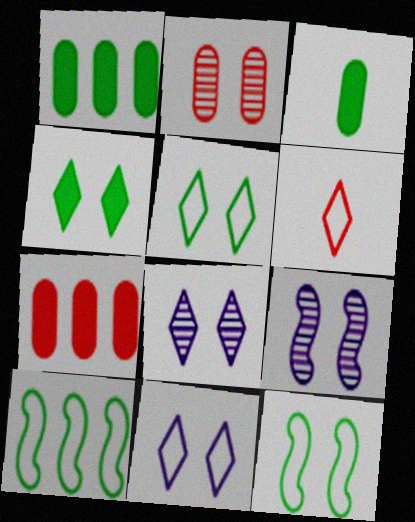[[1, 6, 9]]